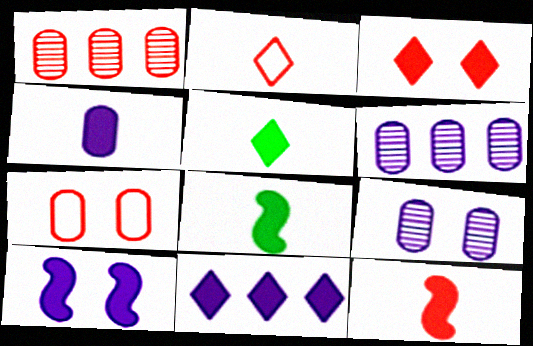[[3, 5, 11], 
[4, 5, 12], 
[4, 10, 11]]